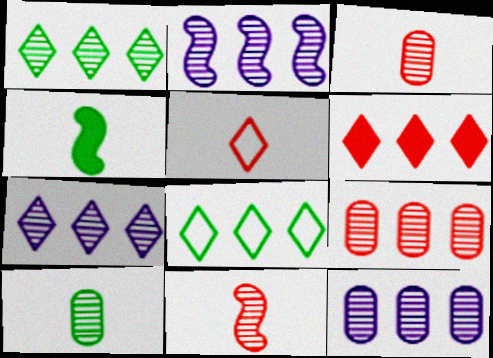[[1, 2, 9], 
[2, 7, 12], 
[6, 7, 8]]